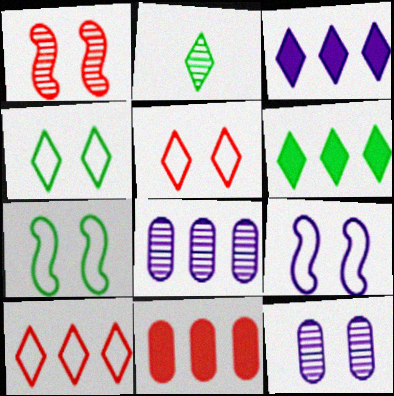[[1, 2, 8], 
[2, 3, 5], 
[2, 4, 6], 
[2, 9, 11]]